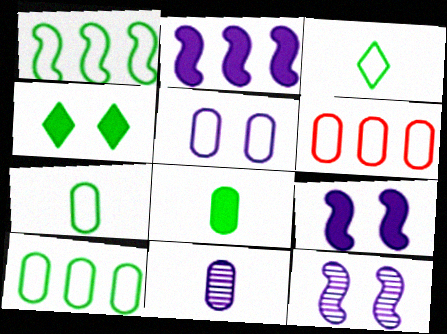[[5, 6, 7]]